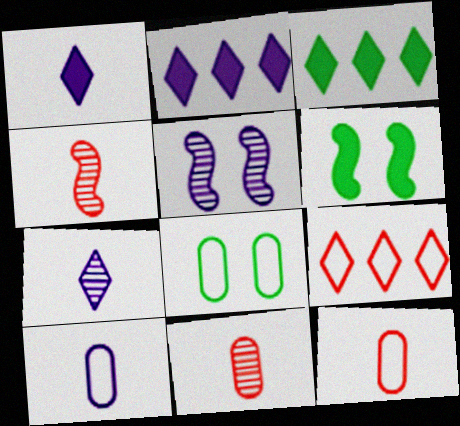[[2, 4, 8], 
[2, 5, 10], 
[3, 5, 12]]